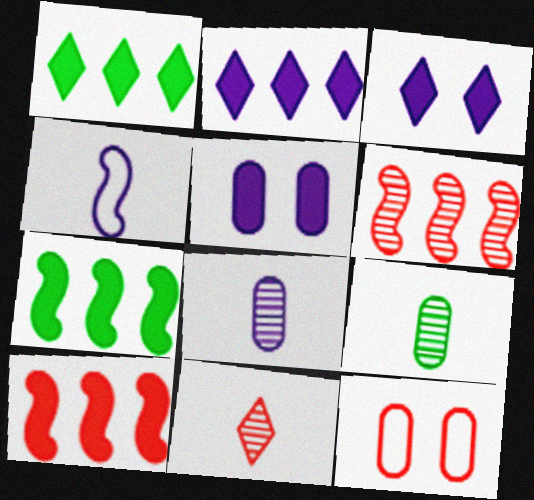[[10, 11, 12]]